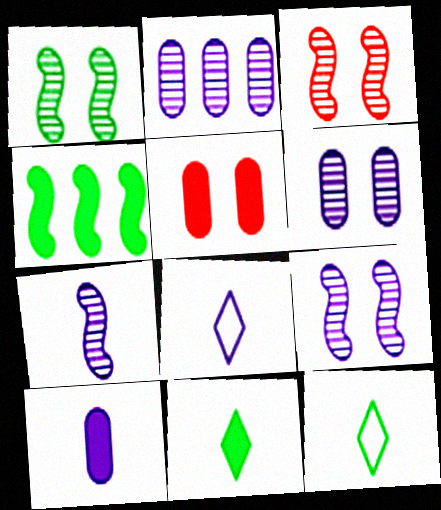[[1, 3, 9], 
[7, 8, 10]]